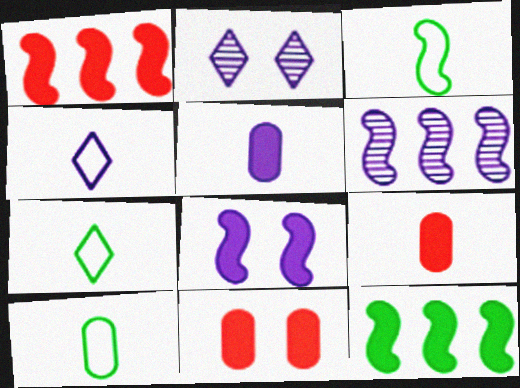[[1, 2, 10], 
[3, 7, 10], 
[6, 7, 11]]